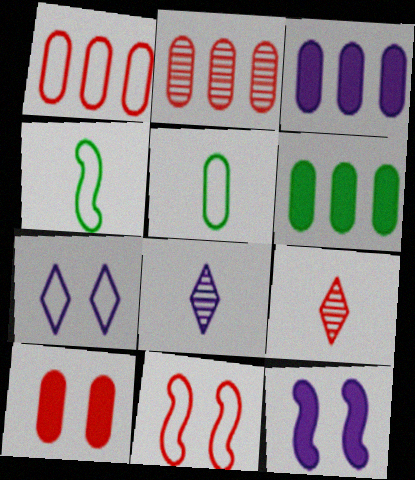[[1, 4, 7], 
[6, 8, 11]]